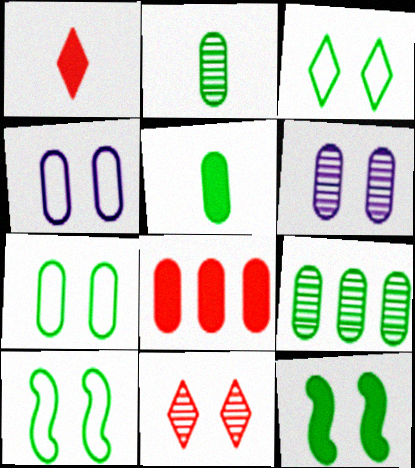[[2, 4, 8], 
[3, 7, 10], 
[4, 11, 12], 
[5, 7, 9]]